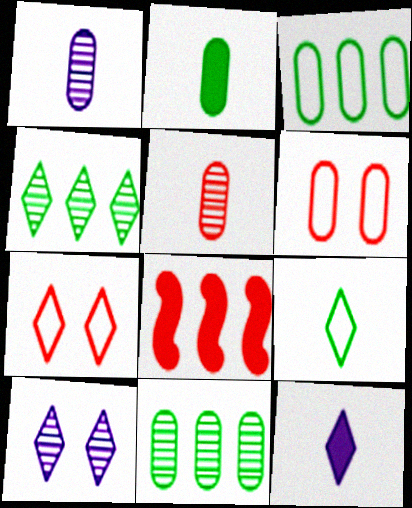[[4, 7, 12], 
[5, 7, 8]]